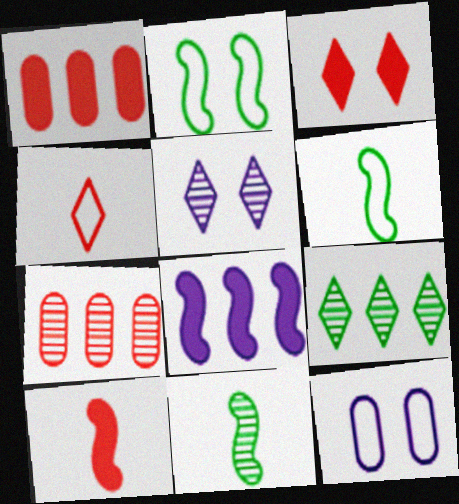[[1, 3, 10], 
[1, 5, 6], 
[5, 7, 11], 
[9, 10, 12]]